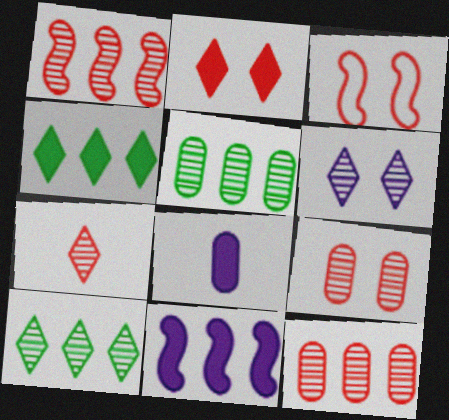[[1, 7, 9], 
[2, 3, 9], 
[3, 8, 10], 
[6, 7, 10]]